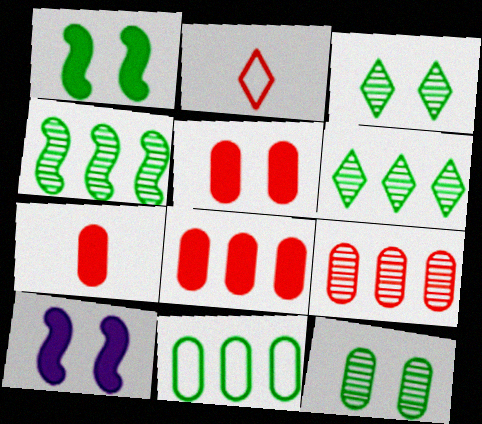[[5, 7, 8]]